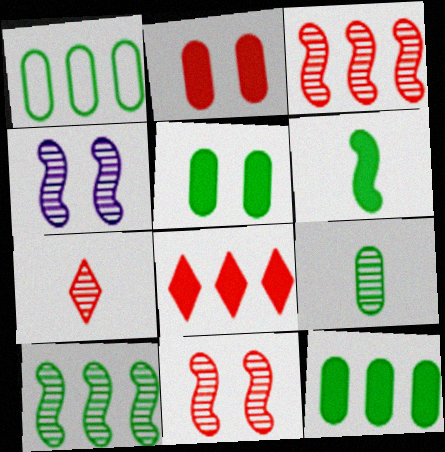[[1, 5, 9]]